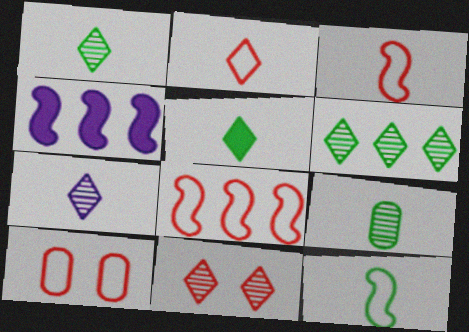[[1, 4, 10], 
[2, 5, 7], 
[2, 8, 10], 
[5, 9, 12], 
[6, 7, 11]]